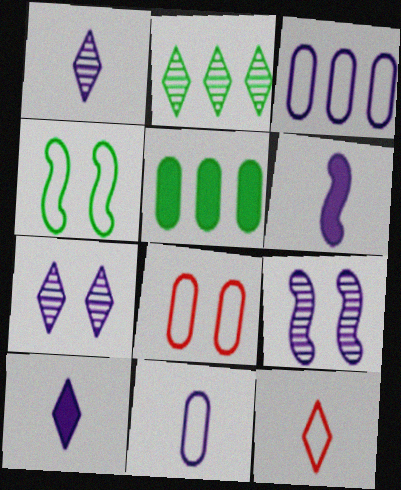[[1, 6, 11], 
[2, 6, 8], 
[3, 4, 12], 
[3, 6, 7], 
[3, 9, 10], 
[5, 9, 12]]